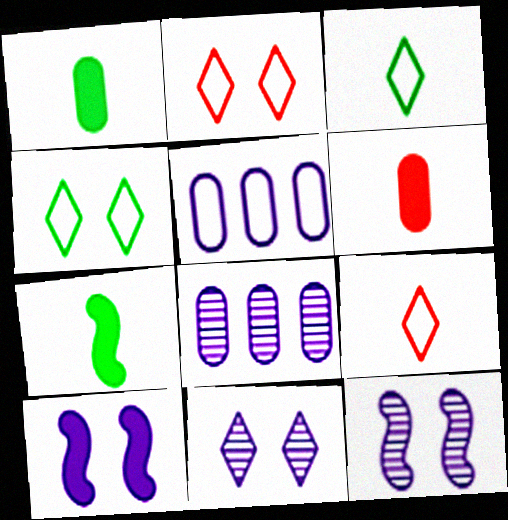[[2, 7, 8]]